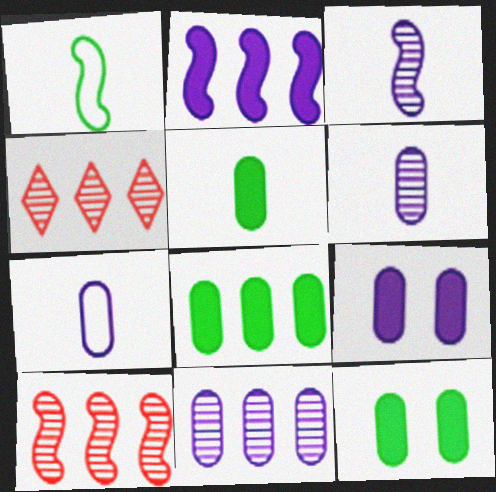[[1, 4, 9], 
[5, 8, 12], 
[7, 9, 11]]